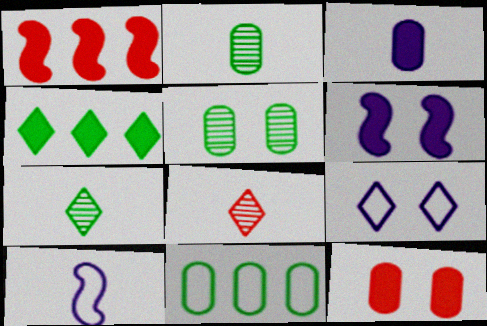[[1, 2, 9], 
[4, 8, 9], 
[6, 8, 11]]